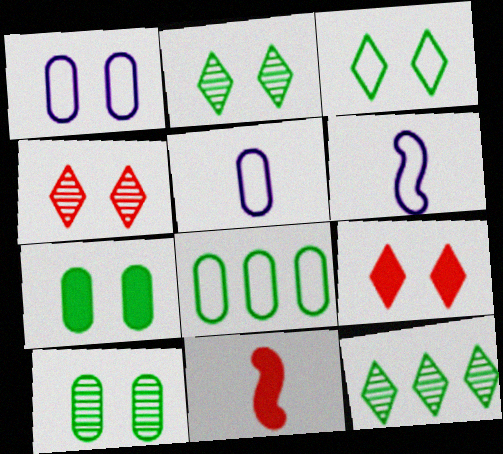[[1, 11, 12]]